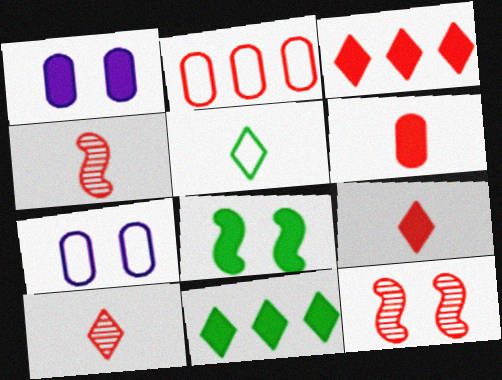[[2, 9, 12], 
[4, 7, 11]]